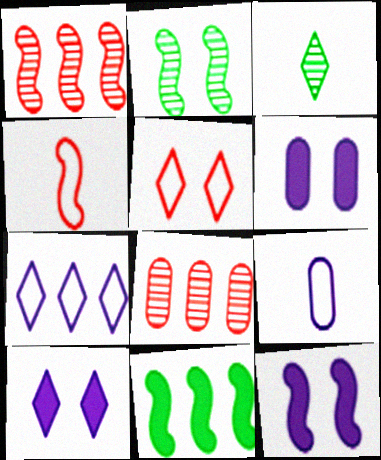[[2, 5, 6], 
[6, 10, 12], 
[7, 8, 11]]